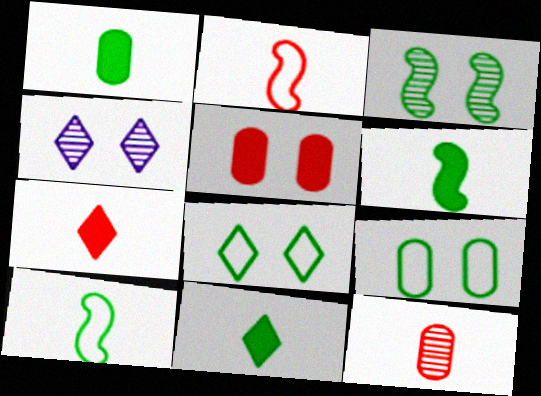[[1, 6, 11], 
[2, 7, 12]]